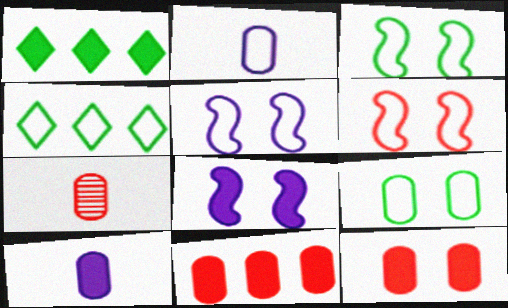[[1, 5, 7], 
[2, 4, 6], 
[3, 5, 6], 
[4, 7, 8]]